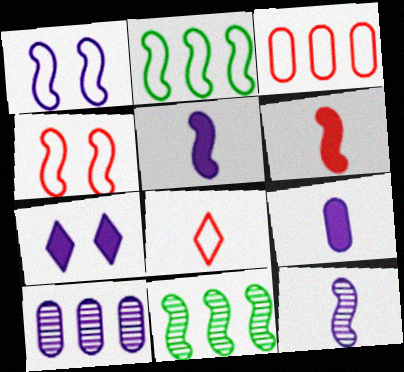[[1, 6, 11], 
[3, 4, 8], 
[4, 5, 11]]